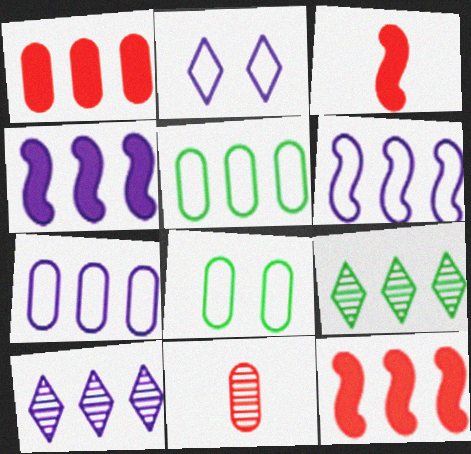[[1, 6, 9], 
[3, 8, 10], 
[4, 7, 10], 
[5, 10, 12], 
[7, 9, 12]]